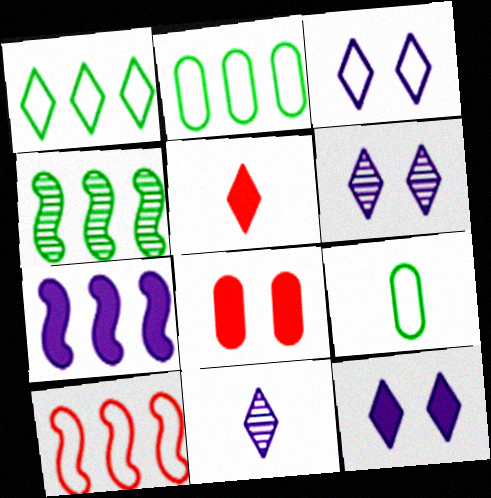[[1, 5, 6], 
[3, 6, 12], 
[3, 9, 10], 
[4, 7, 10]]